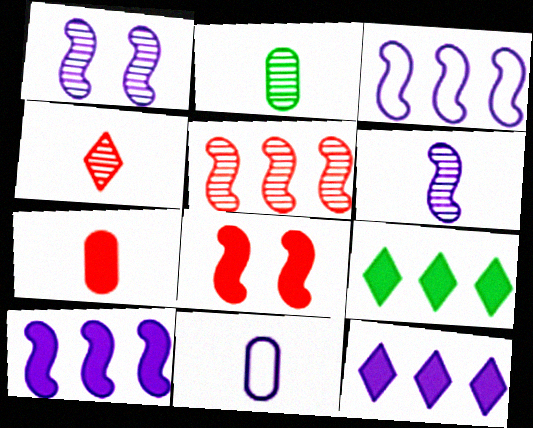[[1, 11, 12], 
[2, 4, 6], 
[2, 7, 11]]